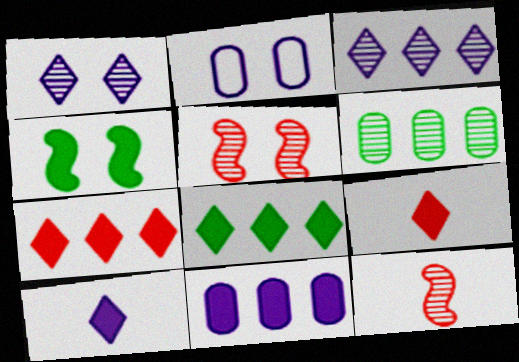[[1, 6, 12], 
[2, 8, 12], 
[4, 9, 11]]